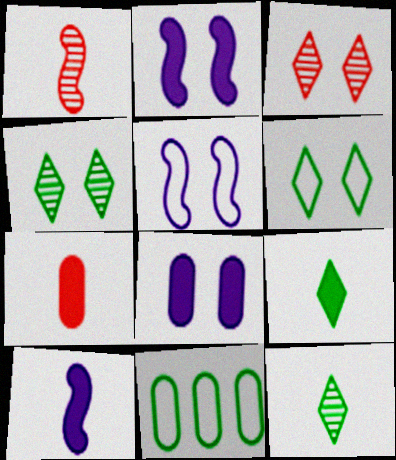[[3, 10, 11], 
[7, 9, 10]]